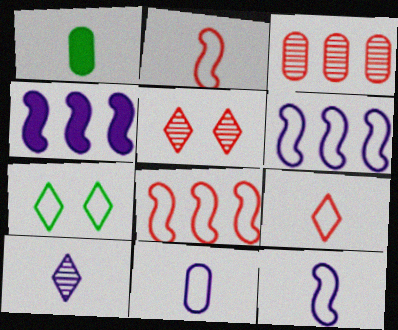[[1, 2, 10], 
[1, 5, 6], 
[7, 8, 11]]